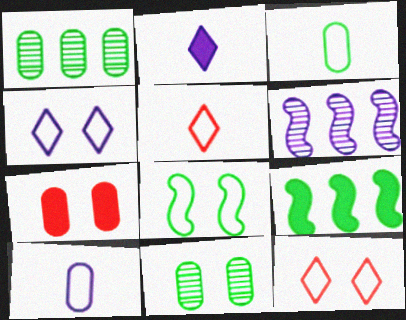[[1, 7, 10], 
[2, 7, 9]]